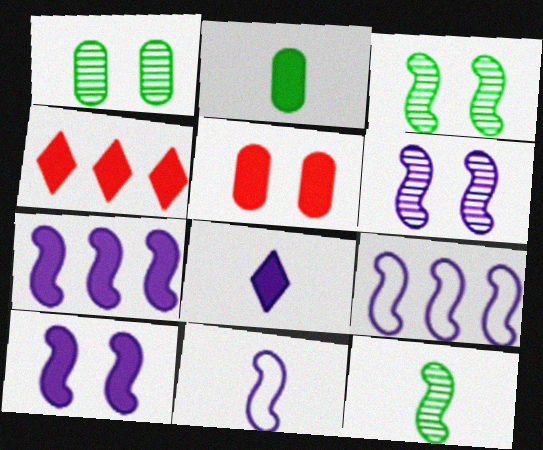[[1, 4, 11], 
[2, 4, 10], 
[6, 7, 11]]